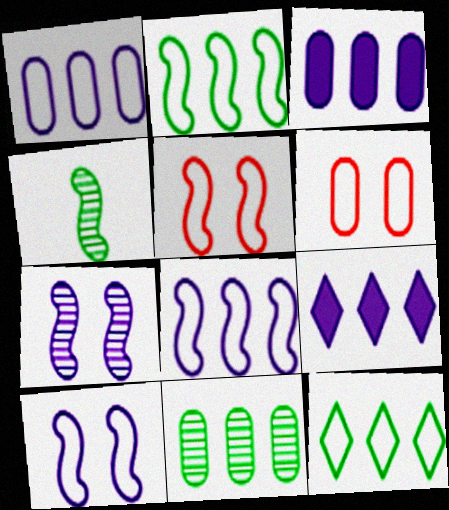[[4, 6, 9]]